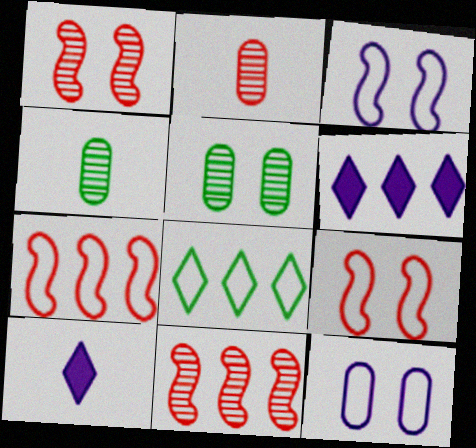[[4, 6, 9], 
[5, 7, 10]]